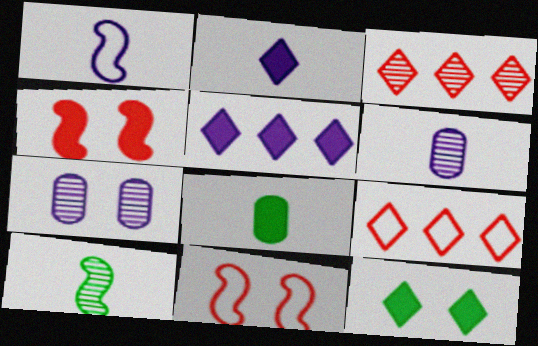[[1, 2, 6], 
[1, 5, 7], 
[3, 7, 10], 
[4, 5, 8], 
[7, 11, 12]]